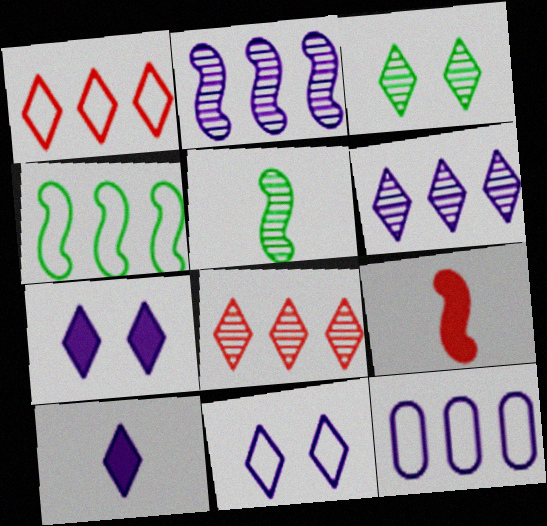[[1, 3, 10], 
[1, 4, 12], 
[3, 9, 12], 
[6, 10, 11]]